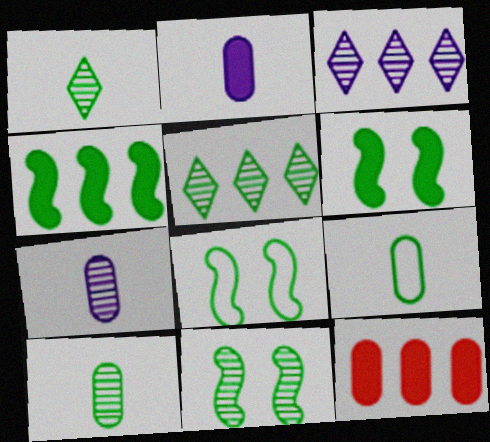[[5, 6, 9], 
[5, 10, 11], 
[6, 8, 11]]